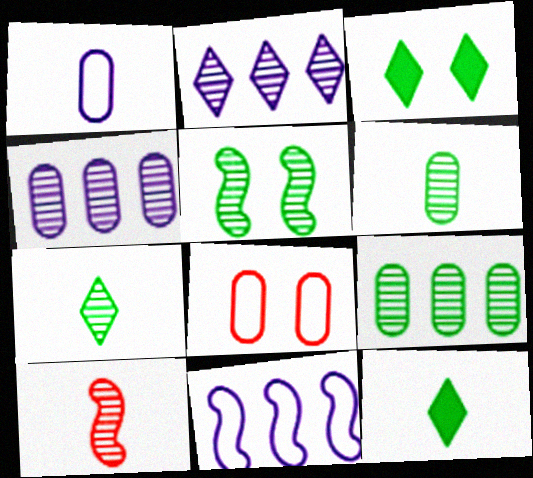[[1, 10, 12], 
[5, 7, 9]]